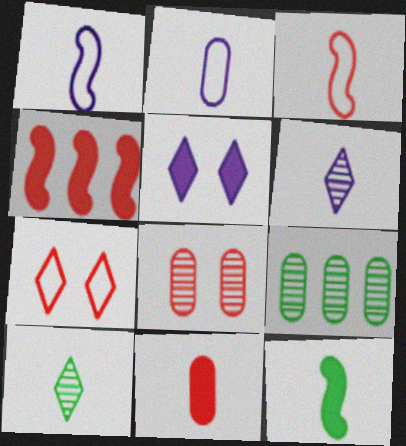[[1, 10, 11], 
[3, 5, 9]]